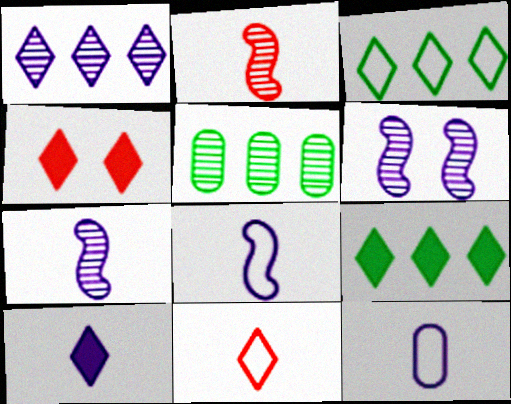[[4, 5, 8], 
[4, 9, 10], 
[7, 10, 12]]